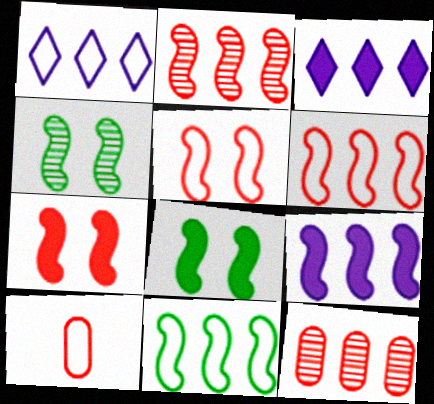[[2, 9, 11], 
[3, 4, 10], 
[3, 11, 12]]